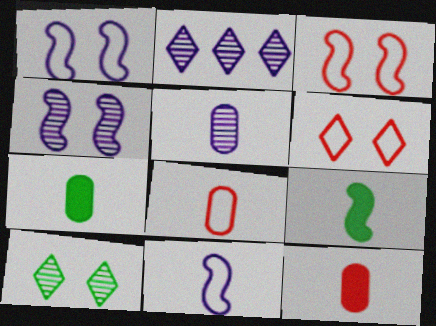[[2, 3, 7], 
[2, 4, 5], 
[5, 7, 8]]